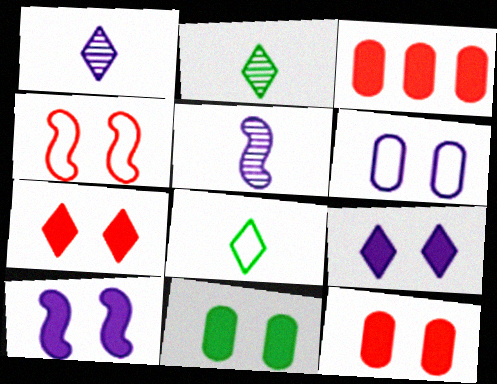[[7, 10, 11]]